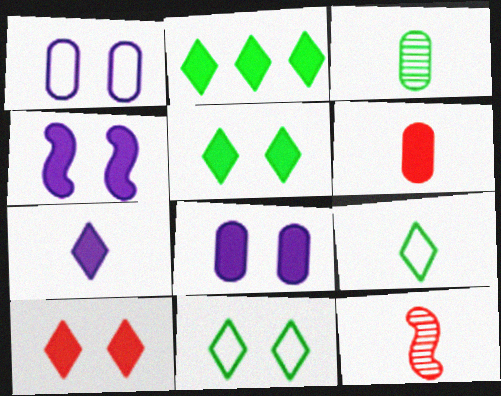[[1, 2, 12], 
[2, 4, 6], 
[2, 7, 10]]